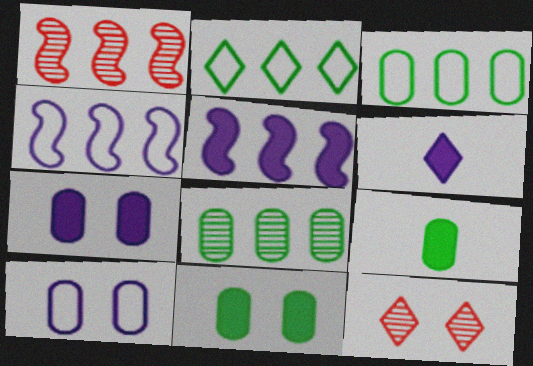[[2, 6, 12], 
[4, 9, 12], 
[5, 6, 7]]